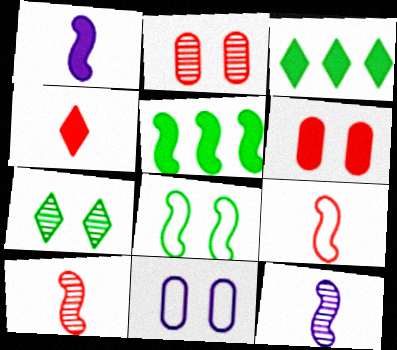[[1, 3, 6], 
[3, 10, 11]]